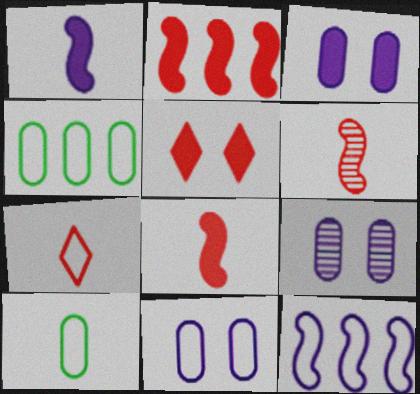[[3, 9, 11]]